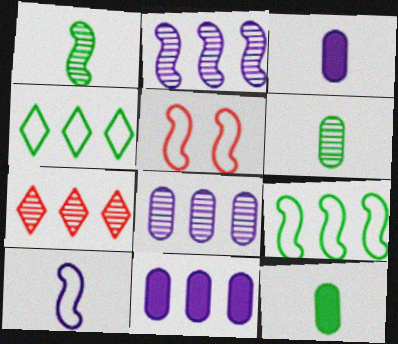[[5, 9, 10], 
[7, 9, 11]]